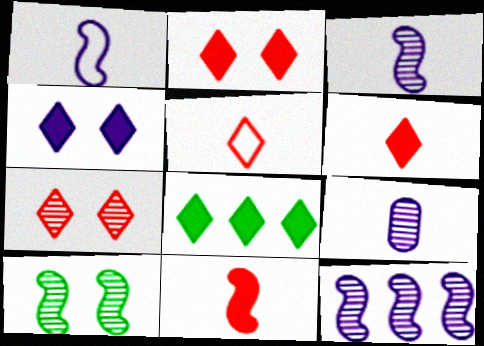[[4, 6, 8]]